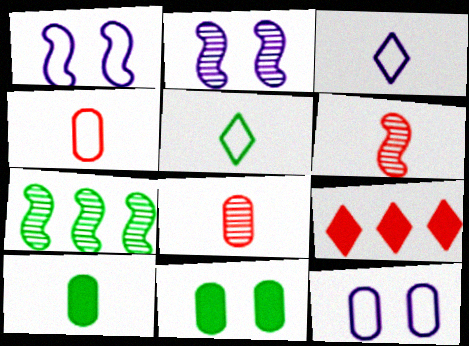[[2, 6, 7], 
[3, 6, 10], 
[5, 7, 11]]